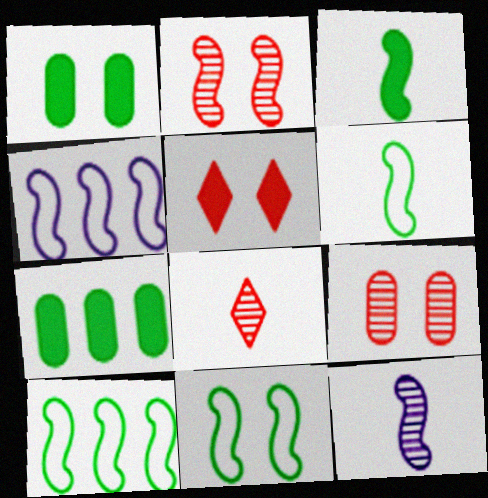[[1, 4, 8], 
[2, 3, 4], 
[6, 10, 11]]